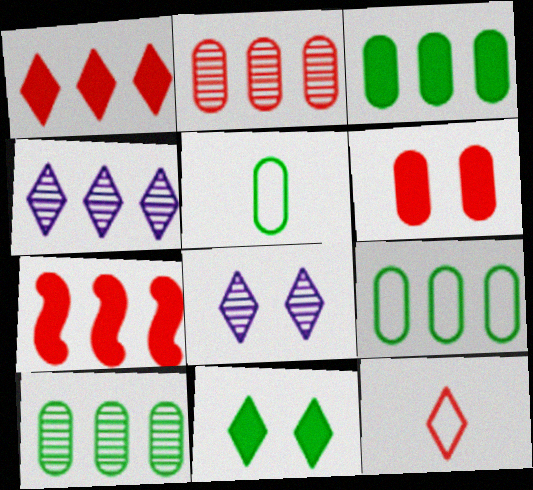[[3, 9, 10], 
[4, 7, 9], 
[4, 11, 12], 
[5, 7, 8]]